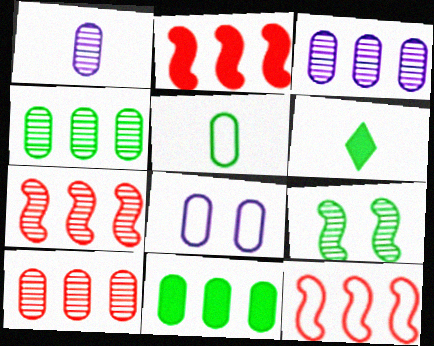[[2, 7, 12], 
[3, 4, 10], 
[6, 7, 8]]